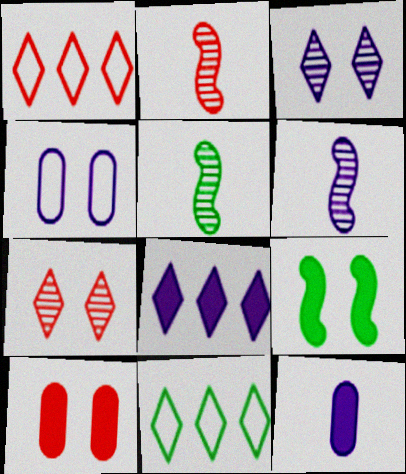[[1, 2, 10], 
[2, 5, 6], 
[4, 6, 8], 
[4, 7, 9], 
[6, 10, 11]]